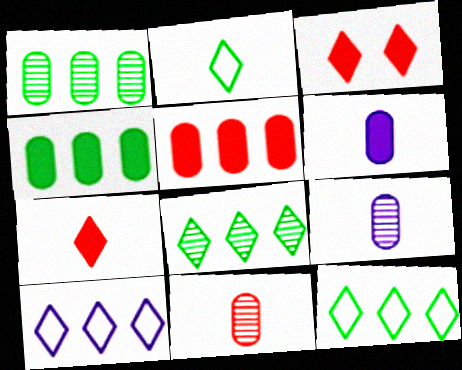[]